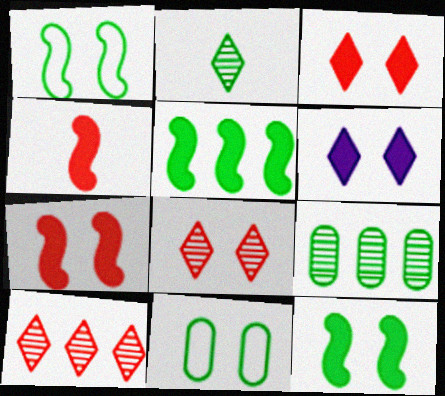[[2, 5, 11]]